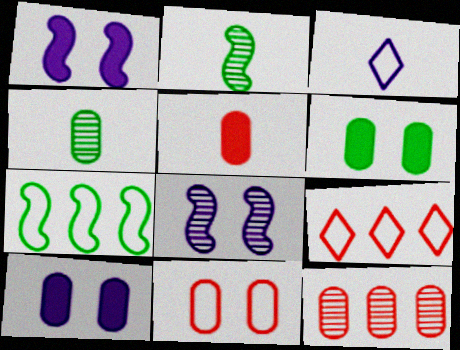[[1, 4, 9], 
[2, 3, 5], 
[2, 9, 10], 
[3, 7, 11], 
[5, 11, 12]]